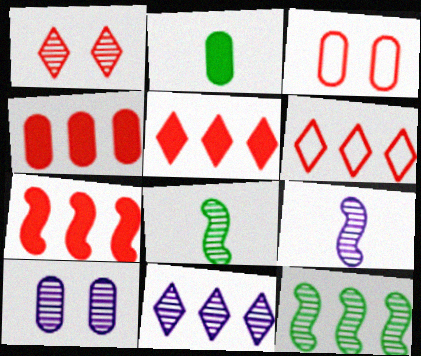[[4, 5, 7], 
[9, 10, 11]]